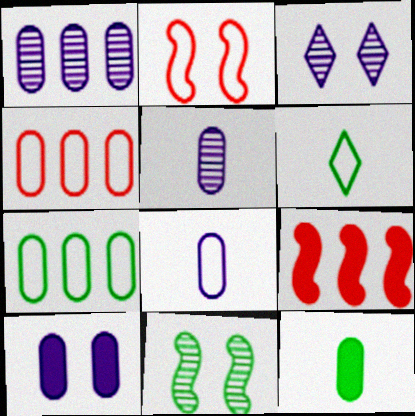[[1, 8, 10]]